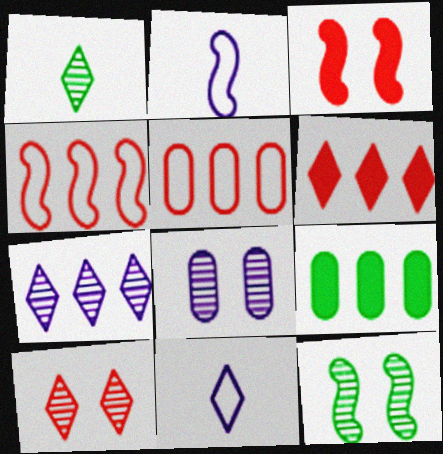[[1, 7, 10], 
[2, 9, 10], 
[4, 7, 9], 
[8, 10, 12]]